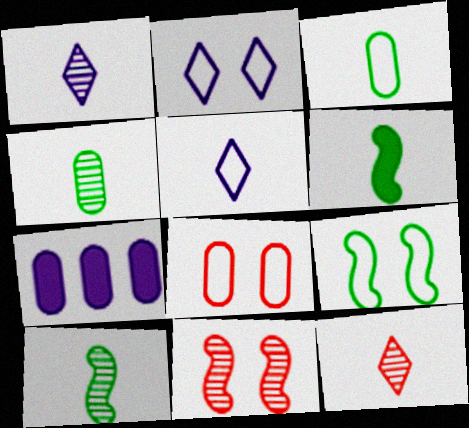[[2, 8, 9], 
[4, 7, 8], 
[7, 9, 12]]